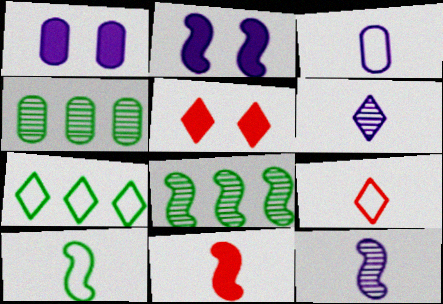[[1, 8, 9], 
[2, 4, 9], 
[3, 5, 8], 
[3, 9, 10], 
[5, 6, 7], 
[10, 11, 12]]